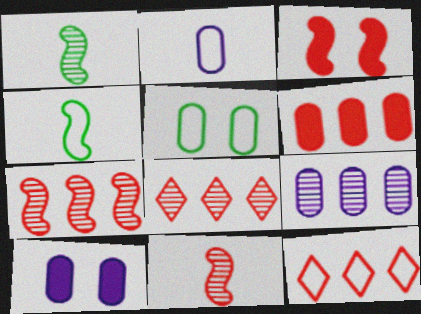[[1, 10, 12], 
[2, 9, 10], 
[4, 8, 10], 
[6, 7, 12]]